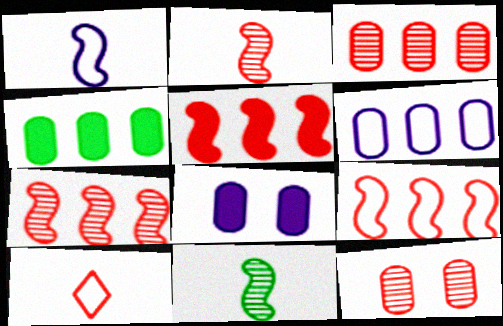[[3, 4, 6], 
[5, 7, 9], 
[5, 10, 12]]